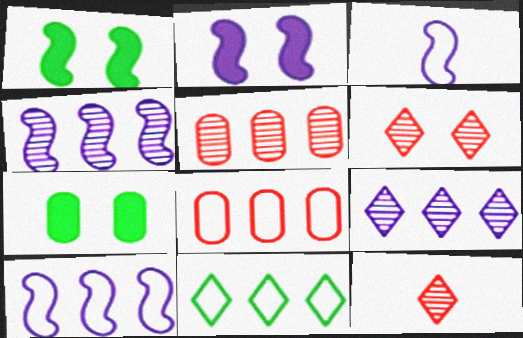[[2, 3, 4], 
[7, 10, 12], 
[8, 10, 11]]